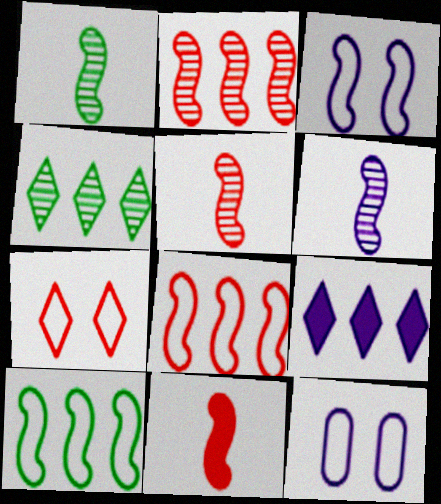[[1, 5, 6], 
[4, 11, 12], 
[6, 9, 12]]